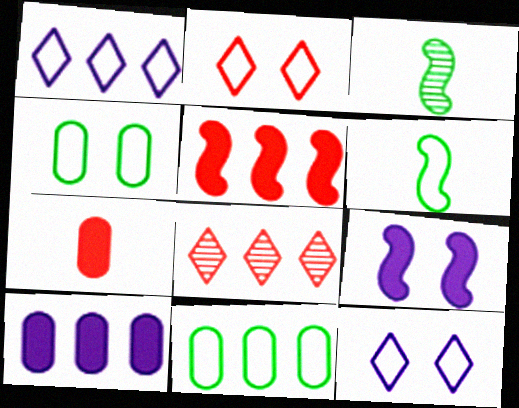[[2, 3, 10]]